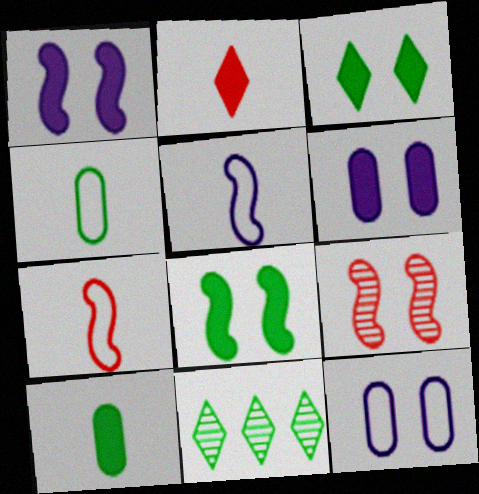[[3, 9, 12], 
[4, 8, 11], 
[6, 7, 11]]